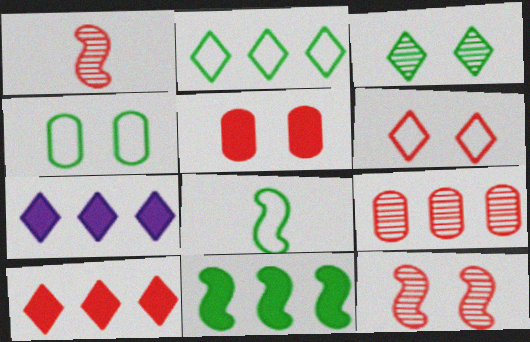[[1, 4, 7], 
[2, 4, 8], 
[5, 6, 12]]